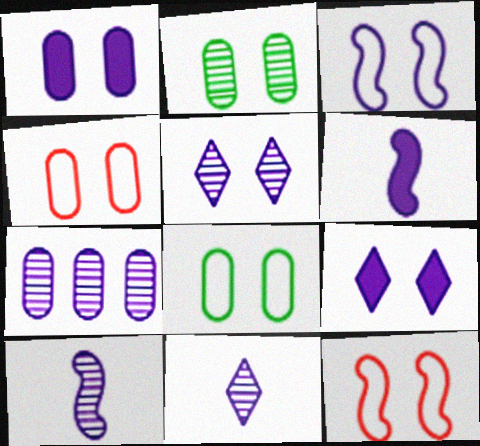[[1, 2, 4], 
[1, 3, 5], 
[2, 9, 12], 
[5, 7, 10]]